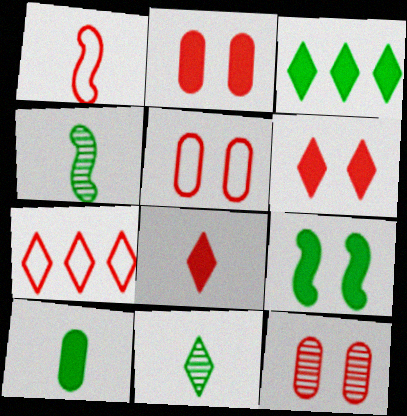[[1, 5, 7], 
[2, 5, 12], 
[3, 9, 10]]